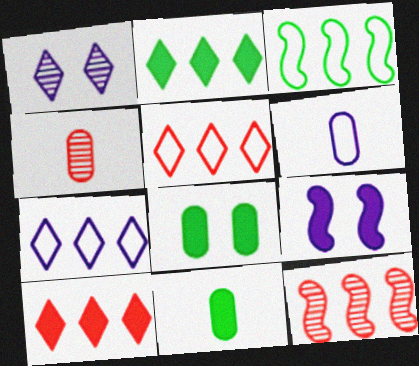[[4, 6, 11], 
[9, 10, 11]]